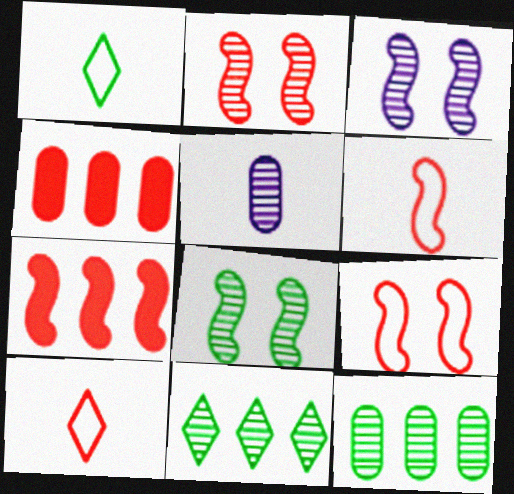[[1, 3, 4], 
[2, 3, 8], 
[2, 4, 10], 
[2, 5, 11], 
[2, 6, 7]]